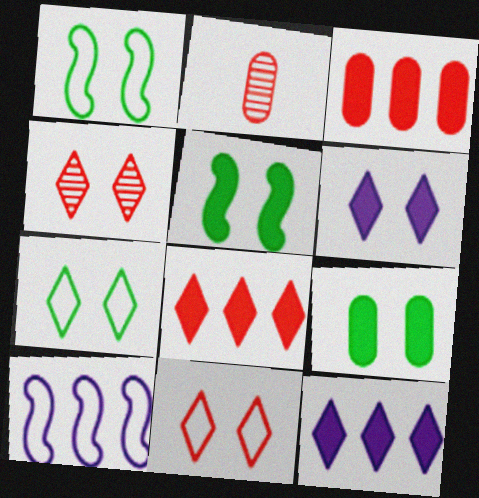[[1, 2, 12], 
[4, 6, 7]]